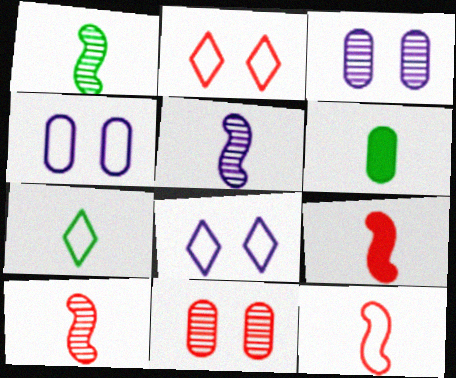[[1, 5, 10], 
[1, 6, 7], 
[9, 10, 12]]